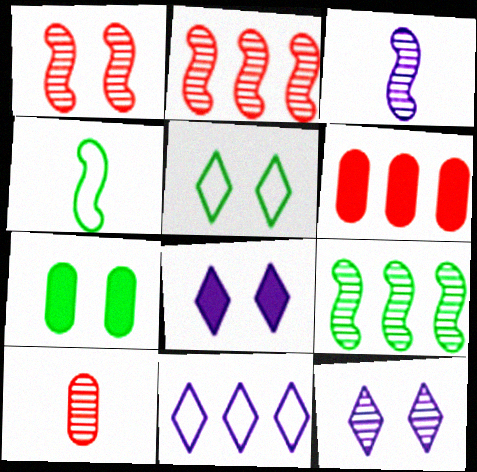[[1, 3, 9], 
[3, 5, 6], 
[4, 6, 12], 
[6, 9, 11], 
[9, 10, 12]]